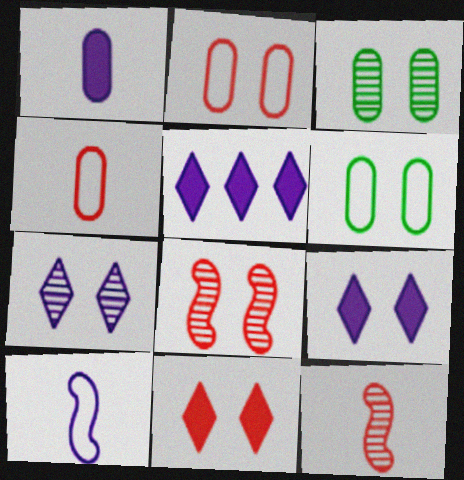[[2, 8, 11], 
[3, 7, 8], 
[5, 6, 12], 
[6, 8, 9]]